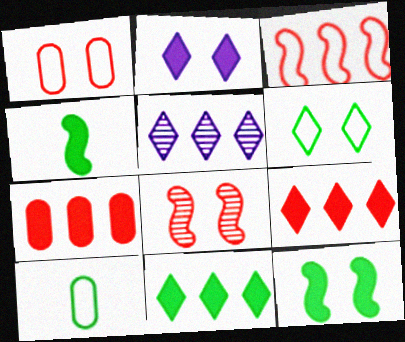[[1, 4, 5], 
[2, 4, 7]]